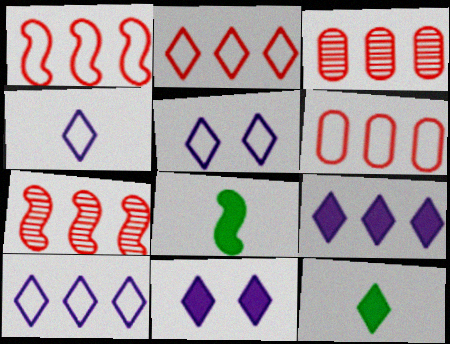[[1, 2, 6], 
[3, 5, 8], 
[4, 5, 10]]